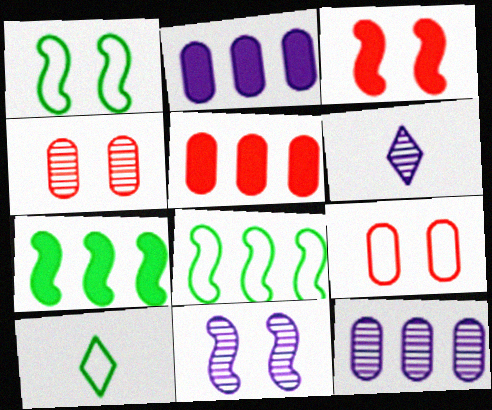[[1, 3, 11], 
[1, 5, 6], 
[3, 10, 12], 
[5, 10, 11], 
[6, 7, 9], 
[6, 11, 12]]